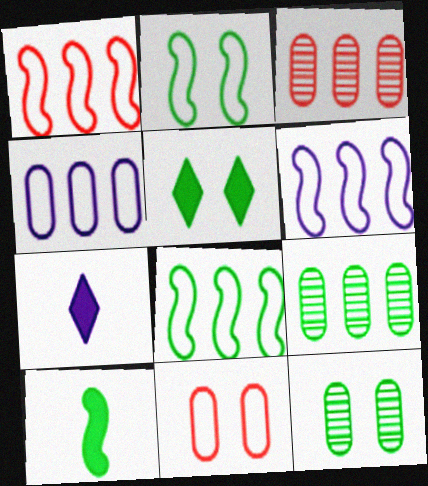[[1, 6, 8], 
[1, 7, 12], 
[2, 3, 7], 
[2, 5, 12]]